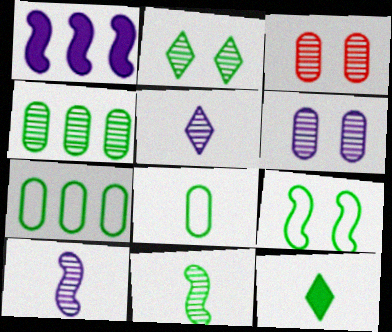[[2, 4, 11], 
[4, 9, 12], 
[8, 11, 12]]